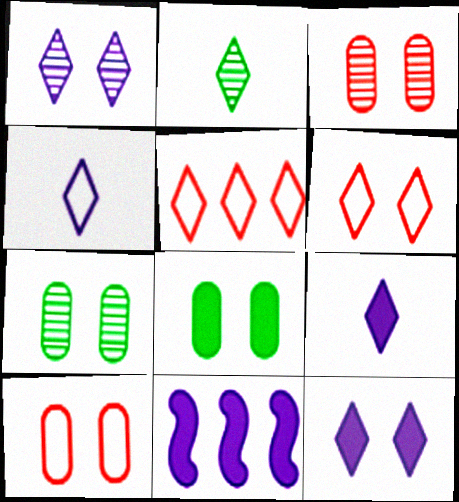[[2, 5, 12], 
[2, 10, 11]]